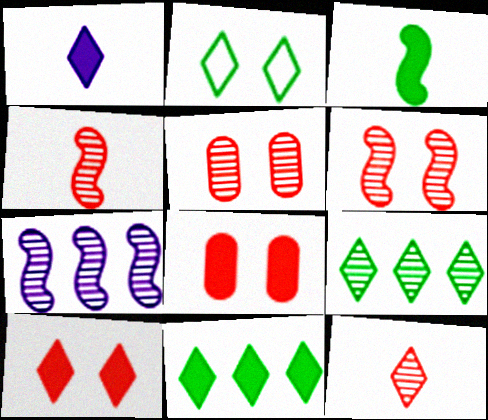[[1, 10, 11]]